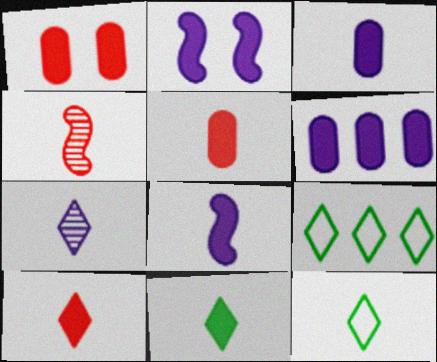[[3, 4, 12], 
[5, 8, 11], 
[7, 10, 12]]